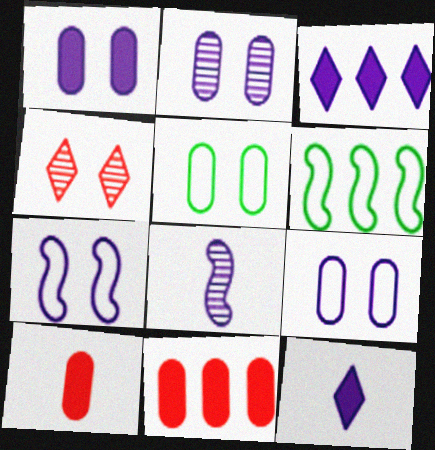[[1, 2, 9], 
[3, 8, 9]]